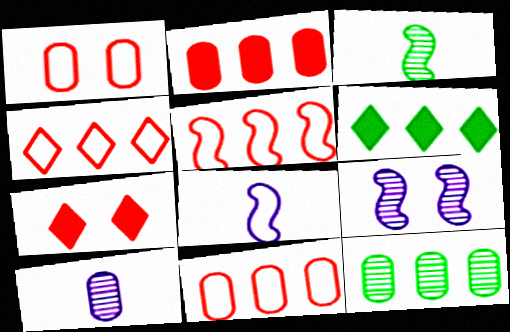[[4, 5, 11], 
[7, 8, 12]]